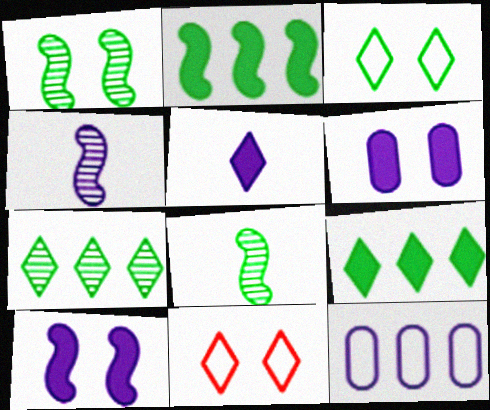[[1, 6, 11], 
[5, 7, 11]]